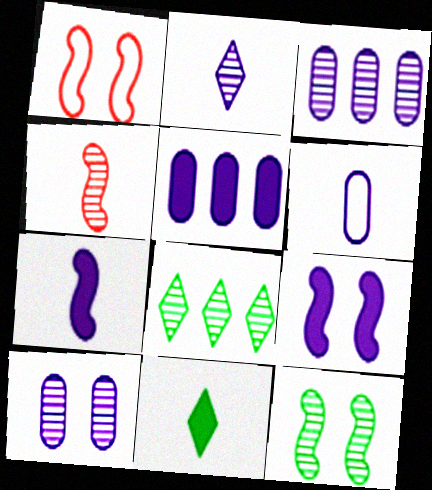[[1, 3, 11], 
[1, 9, 12], 
[2, 6, 7], 
[4, 6, 11], 
[4, 8, 10], 
[5, 6, 10]]